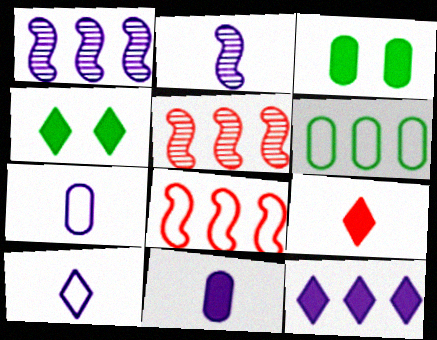[[2, 10, 11], 
[3, 5, 10], 
[4, 5, 7], 
[4, 9, 12], 
[5, 6, 12]]